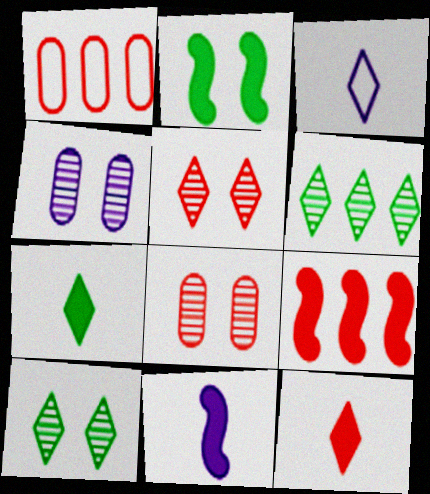[[1, 10, 11], 
[2, 9, 11]]